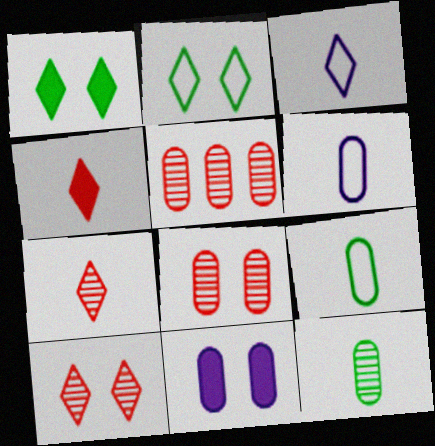[[5, 9, 11]]